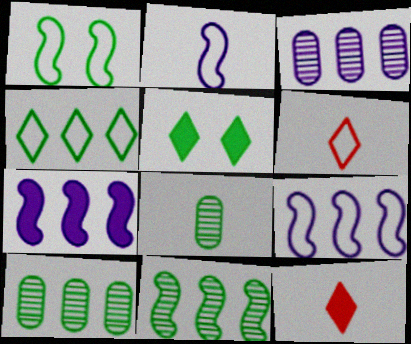[[1, 3, 12], 
[2, 8, 12]]